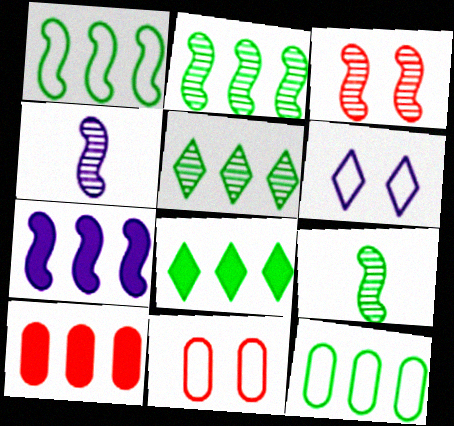[[2, 3, 4], 
[2, 8, 12], 
[4, 8, 11], 
[6, 9, 10], 
[7, 8, 10]]